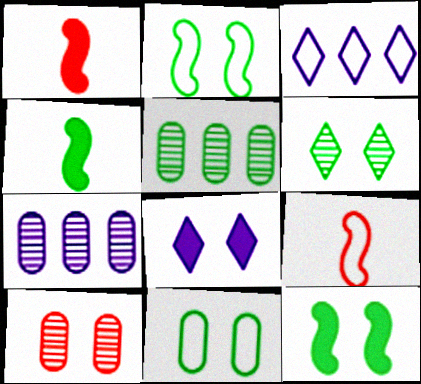[[2, 8, 10], 
[3, 4, 10], 
[3, 9, 11], 
[5, 8, 9], 
[6, 11, 12]]